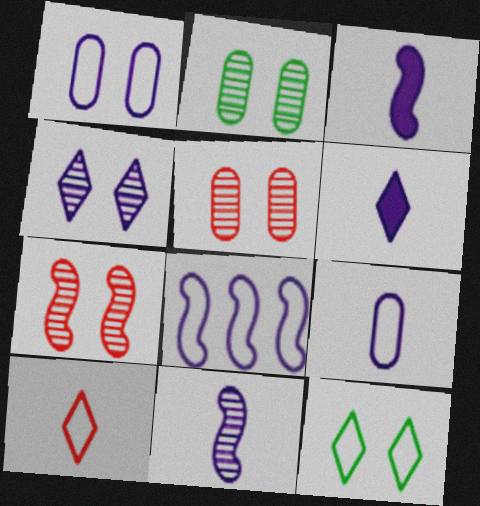[[2, 4, 7], 
[6, 9, 11]]